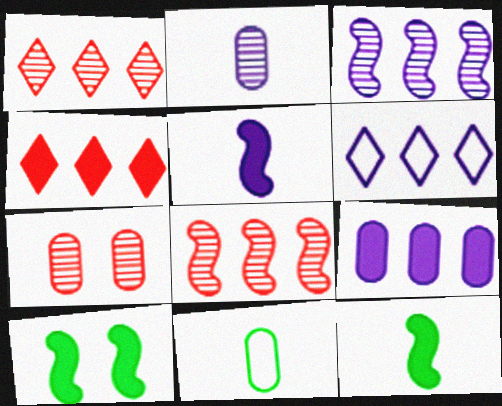[[3, 6, 9], 
[6, 7, 12], 
[7, 9, 11]]